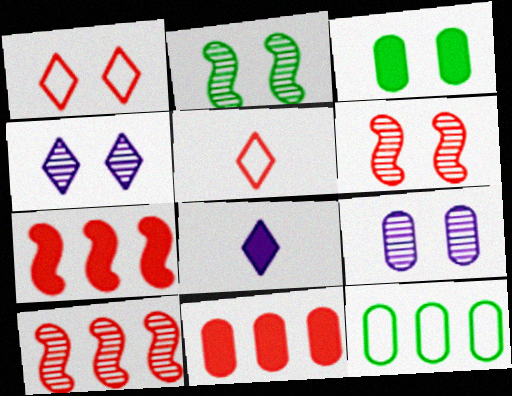[[3, 7, 8], 
[5, 6, 11], 
[6, 8, 12]]